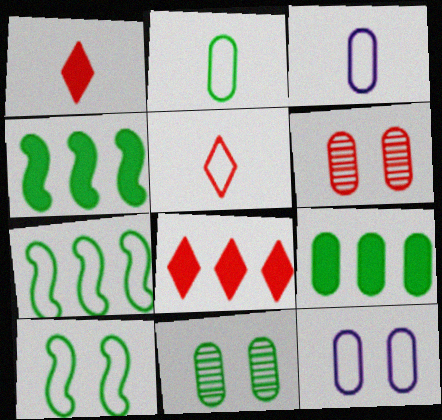[[2, 9, 11], 
[3, 6, 9], 
[5, 7, 12]]